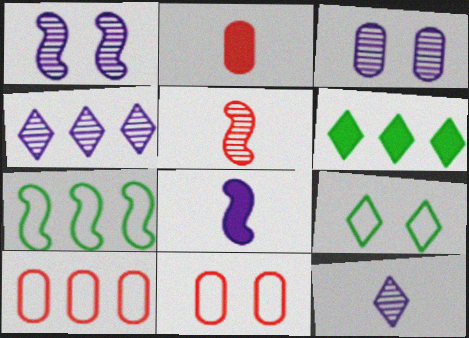[]